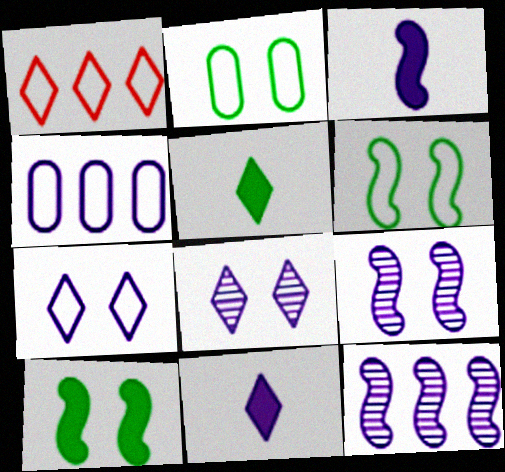[[1, 5, 8], 
[3, 4, 8], 
[4, 9, 11]]